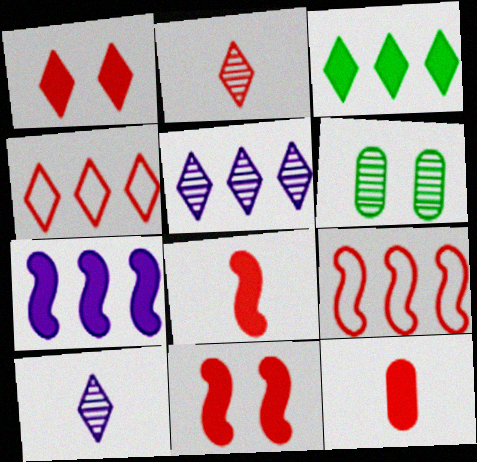[[1, 2, 4], 
[3, 4, 5]]